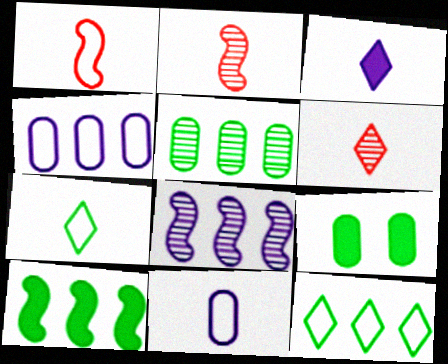[[1, 7, 11], 
[3, 6, 7], 
[5, 10, 12]]